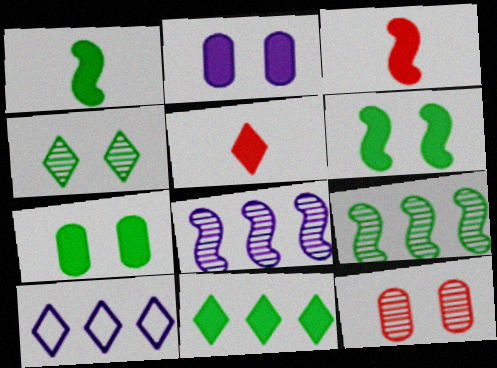[[1, 7, 11], 
[1, 10, 12], 
[2, 3, 11], 
[4, 5, 10]]